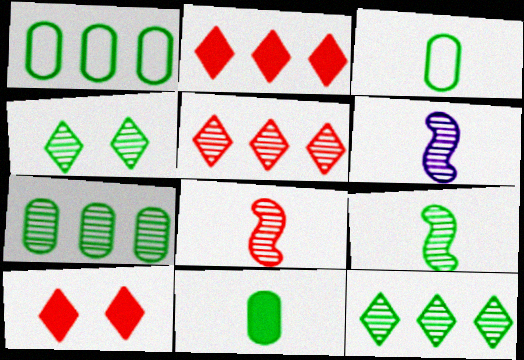[[1, 6, 10], 
[4, 7, 9], 
[6, 8, 9]]